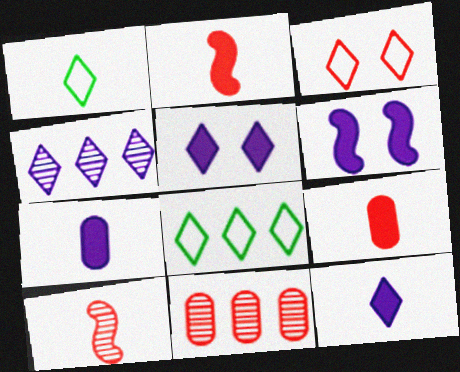[[1, 6, 11], 
[1, 7, 10], 
[2, 3, 11]]